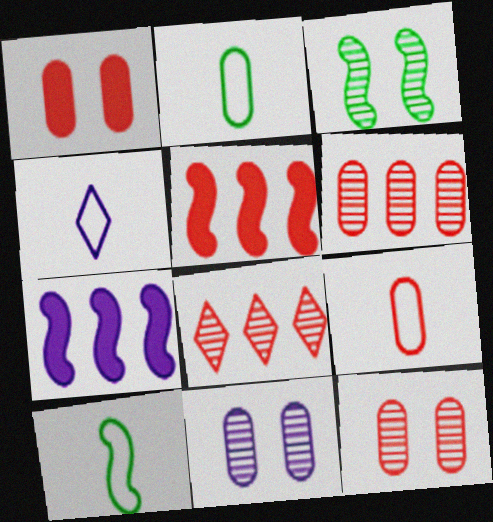[[1, 6, 9], 
[4, 7, 11], 
[4, 9, 10]]